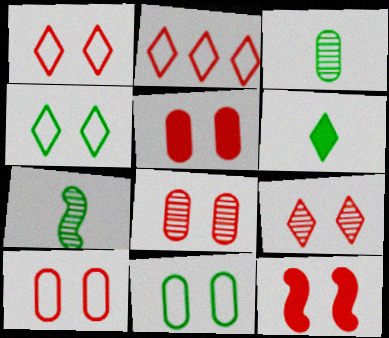[[1, 8, 12], 
[5, 8, 10], 
[9, 10, 12]]